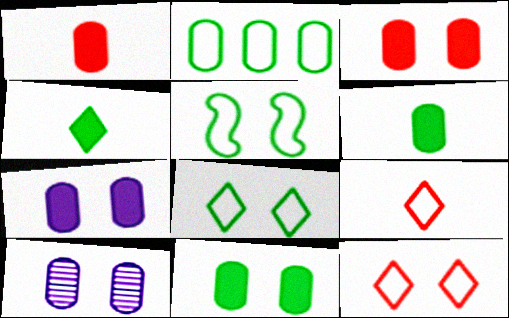[[1, 2, 10], 
[3, 7, 11]]